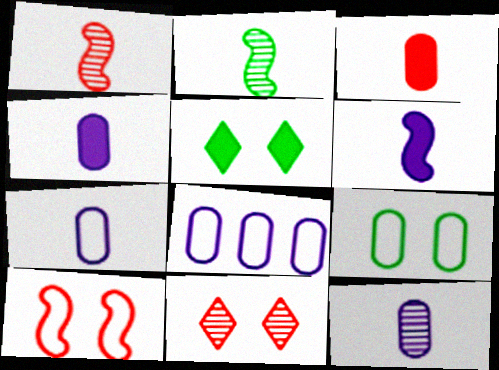[[1, 5, 8], 
[4, 7, 12]]